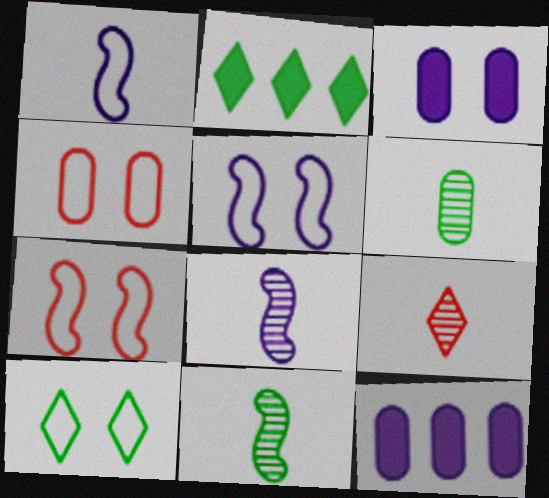[[2, 4, 8], 
[4, 5, 10], 
[4, 6, 12], 
[6, 8, 9]]